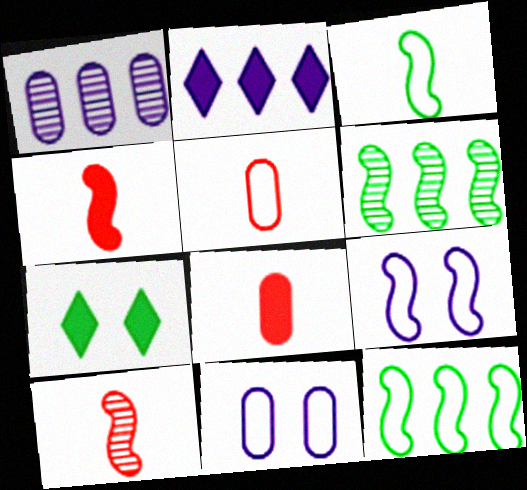[[4, 6, 9]]